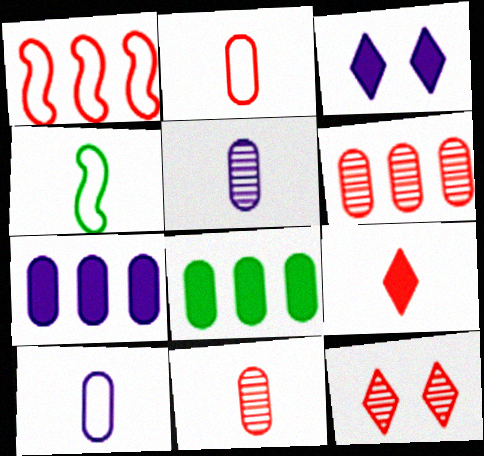[[3, 4, 6], 
[4, 5, 9], 
[4, 7, 12]]